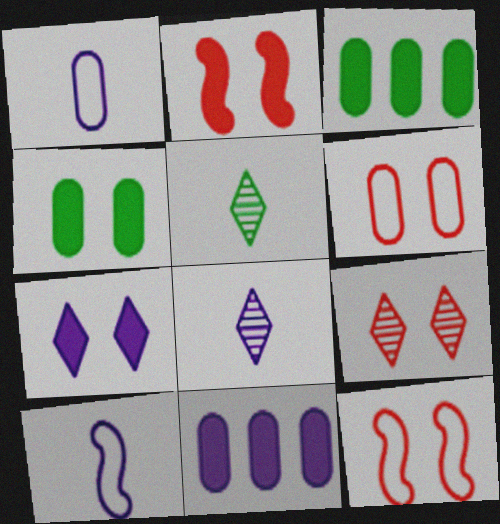[[2, 4, 7], 
[2, 6, 9], 
[3, 8, 12], 
[3, 9, 10], 
[5, 11, 12]]